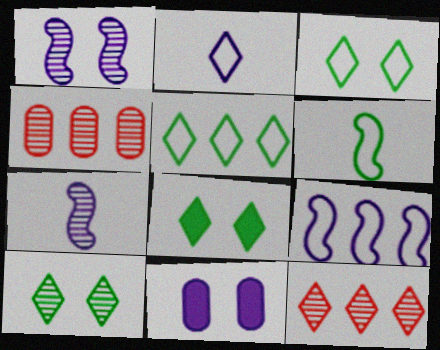[[2, 8, 12], 
[3, 8, 10], 
[4, 7, 10], 
[6, 11, 12]]